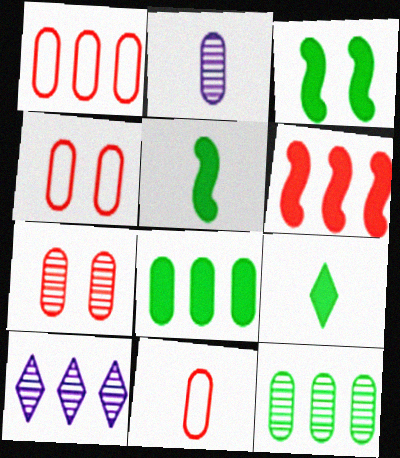[[1, 4, 11], 
[2, 4, 8], 
[2, 7, 12], 
[3, 8, 9], 
[3, 10, 11], 
[4, 5, 10]]